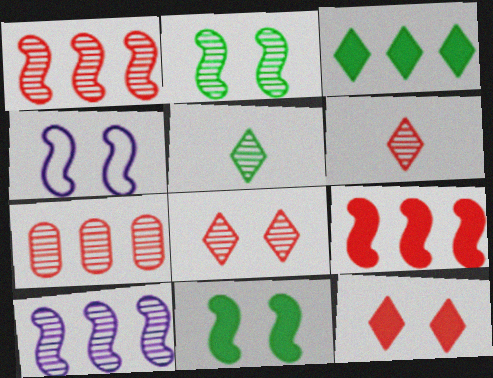[]